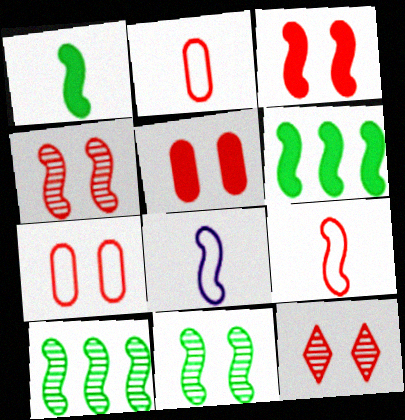[[3, 7, 12], 
[3, 8, 10], 
[4, 6, 8]]